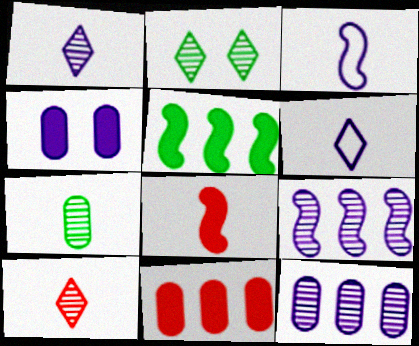[[2, 3, 11], 
[4, 6, 9], 
[6, 7, 8]]